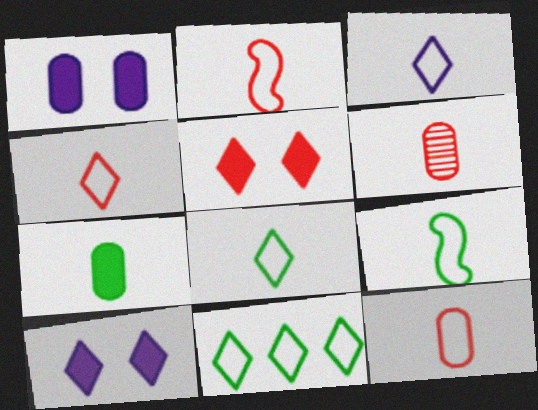[[2, 4, 12], 
[3, 4, 8], 
[3, 9, 12]]